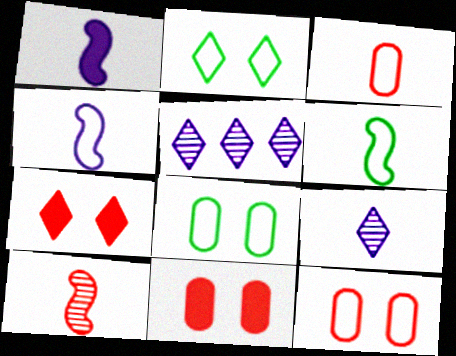[[1, 6, 10], 
[5, 6, 11]]